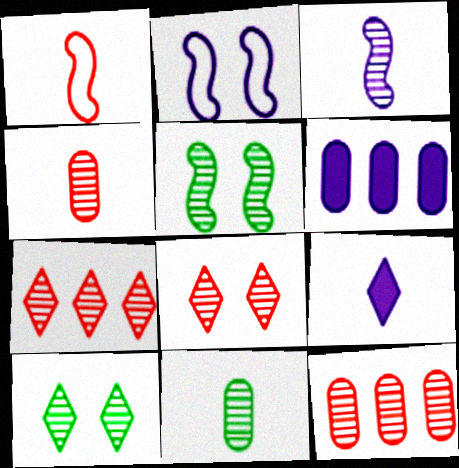[[1, 6, 10], 
[1, 9, 11], 
[3, 10, 12]]